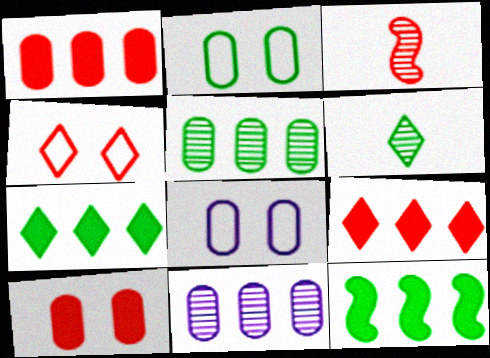[[1, 3, 4], 
[2, 6, 12], 
[3, 7, 8]]